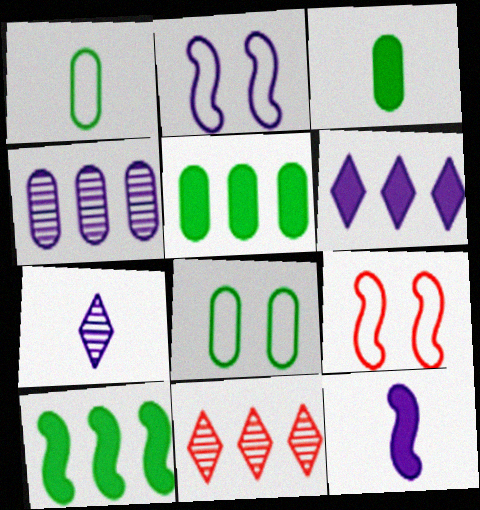[[2, 3, 11], 
[5, 7, 9], 
[8, 11, 12]]